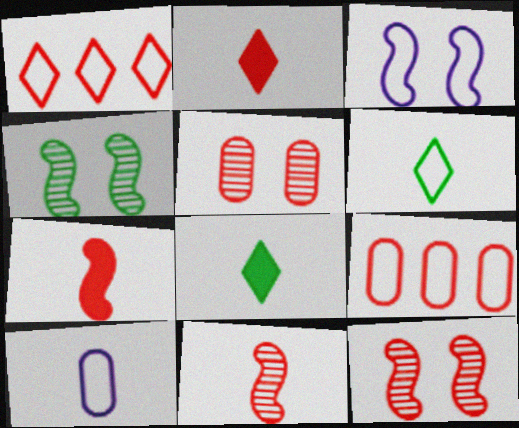[[1, 5, 7], 
[2, 9, 12], 
[3, 6, 9], 
[8, 10, 11]]